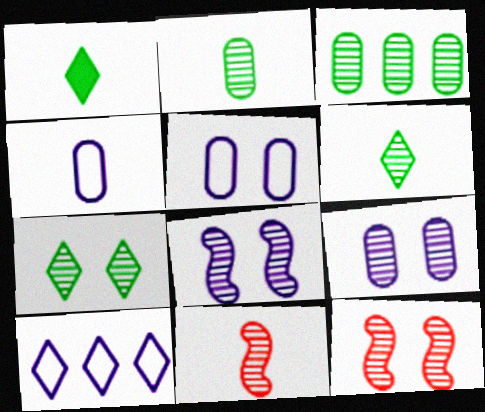[[1, 4, 11], 
[7, 9, 12]]